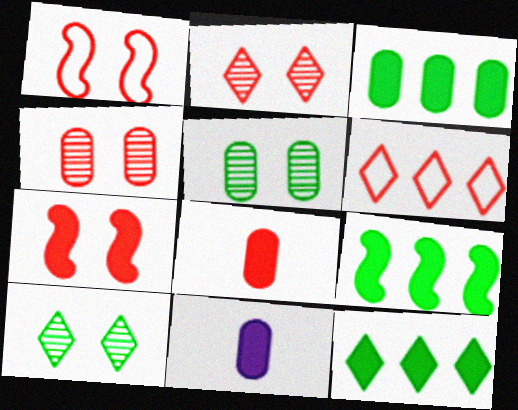[[3, 9, 12], 
[7, 11, 12]]